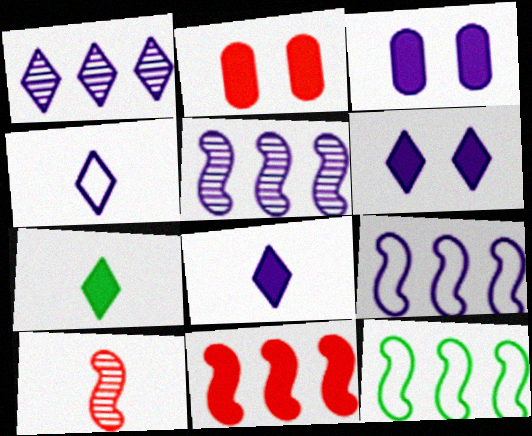[[1, 4, 6], 
[3, 4, 5], 
[3, 7, 11], 
[5, 11, 12]]